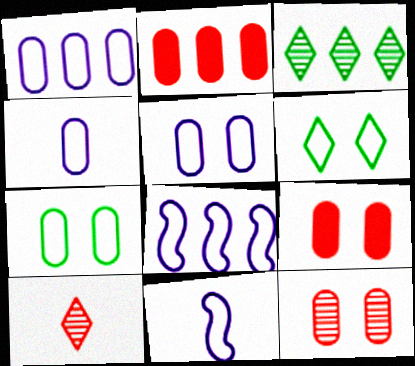[[1, 4, 5], 
[2, 3, 8], 
[3, 9, 11]]